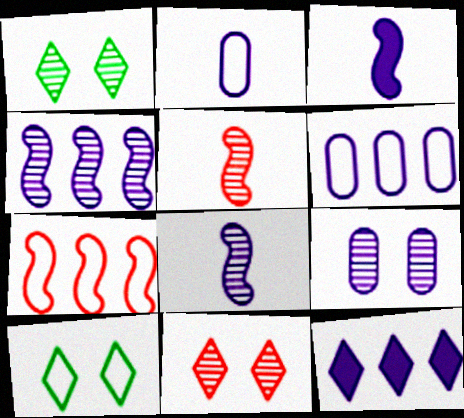[[2, 7, 10], 
[4, 6, 12]]